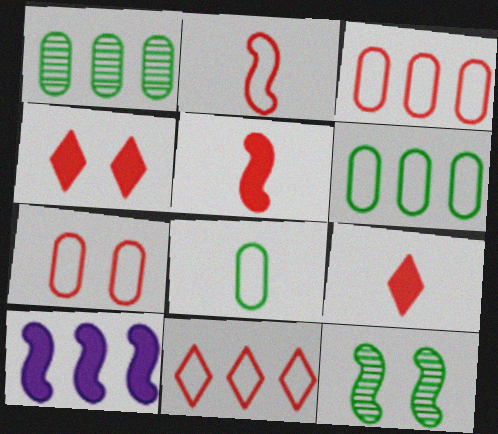[[1, 10, 11], 
[2, 7, 11], 
[2, 10, 12]]